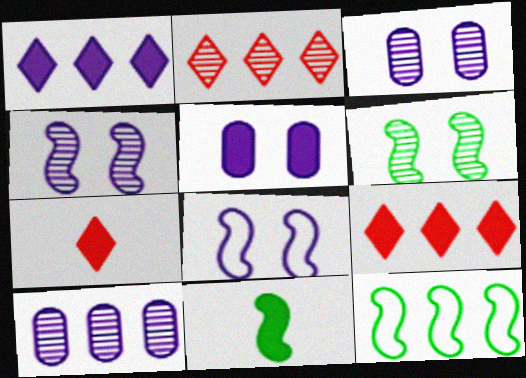[[3, 7, 12], 
[5, 9, 11], 
[6, 11, 12], 
[9, 10, 12]]